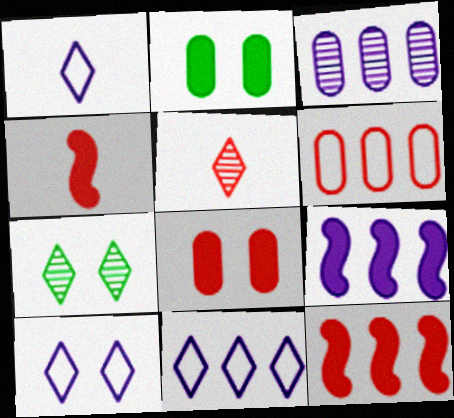[[1, 10, 11], 
[3, 9, 11]]